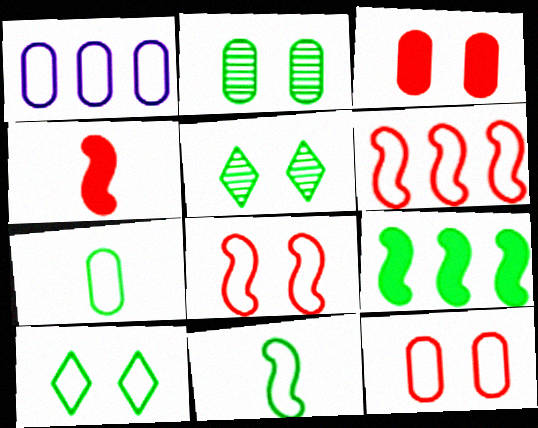[[1, 4, 5], 
[1, 7, 12], 
[5, 7, 9]]